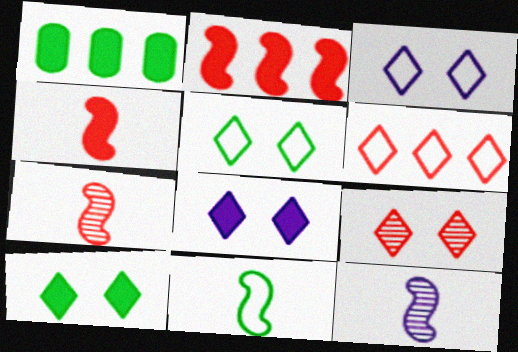[[1, 3, 7], 
[1, 4, 8], 
[3, 9, 10], 
[4, 11, 12], 
[5, 8, 9]]